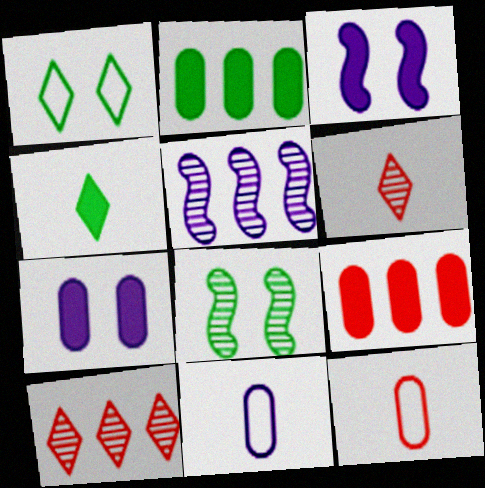[[3, 4, 9]]